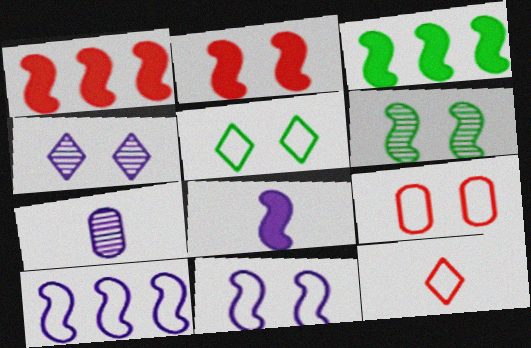[[1, 5, 7], 
[2, 3, 8], 
[2, 6, 11], 
[5, 9, 11]]